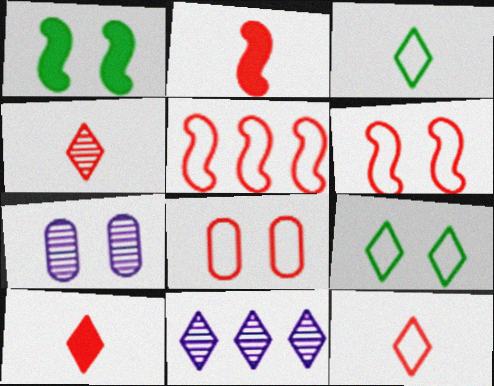[[4, 10, 12], 
[5, 8, 12], 
[9, 10, 11]]